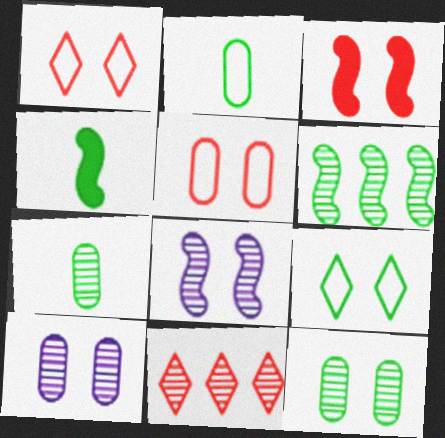[[3, 9, 10], 
[7, 8, 11]]